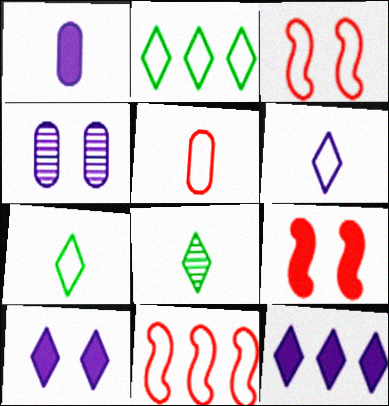[]